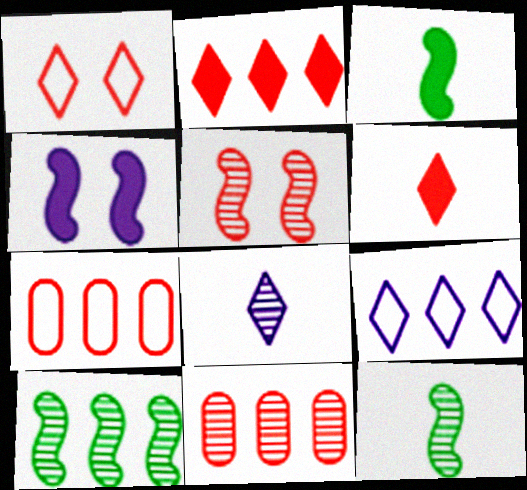[[5, 6, 7]]